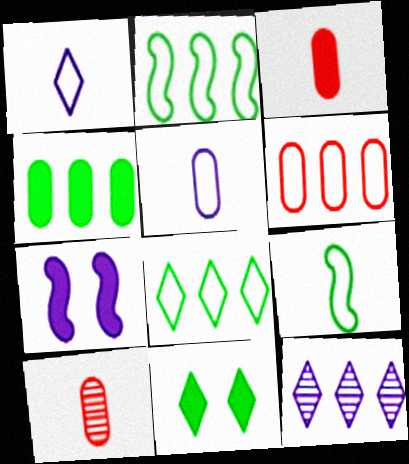[[5, 7, 12], 
[7, 8, 10]]